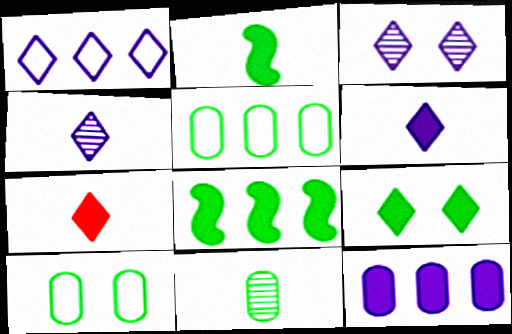[[1, 3, 6]]